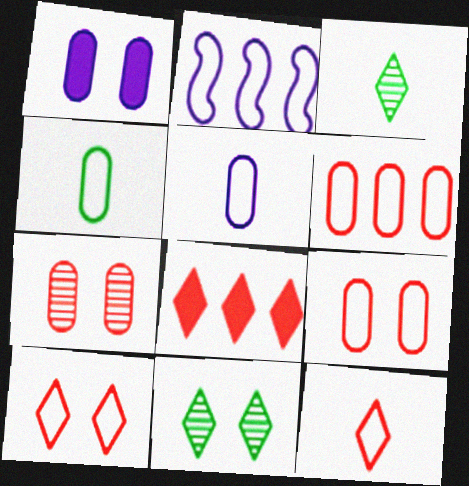[[2, 4, 10]]